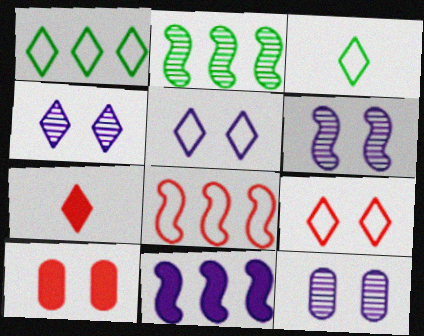[[1, 4, 7], 
[2, 8, 11], 
[4, 6, 12]]